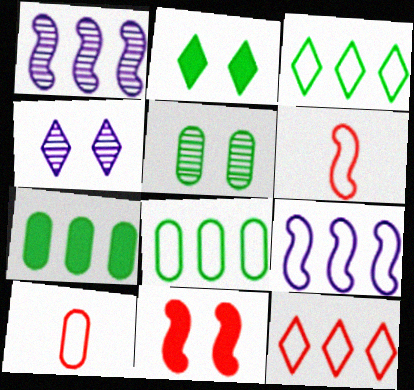[[1, 2, 10], 
[1, 7, 12], 
[4, 6, 7], 
[8, 9, 12]]